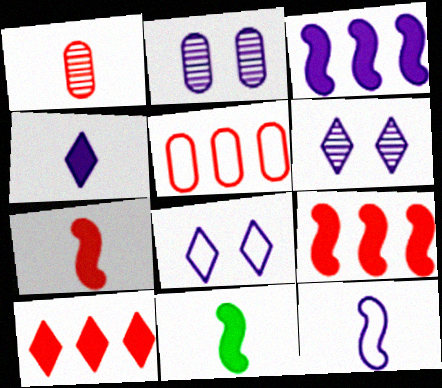[[5, 6, 11]]